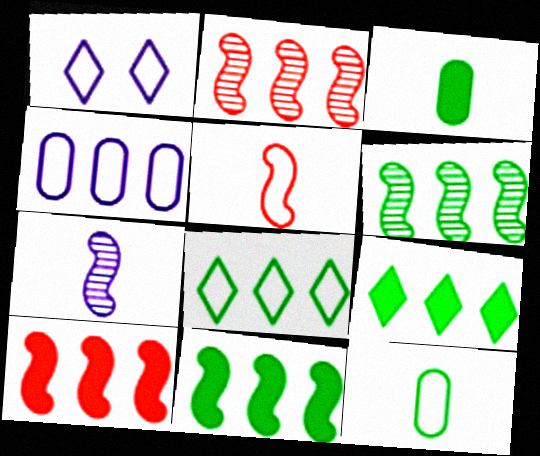[[1, 2, 3], 
[2, 4, 9]]